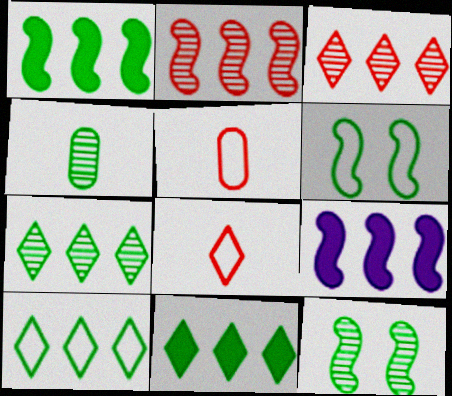[[4, 6, 11], 
[4, 7, 12], 
[7, 10, 11]]